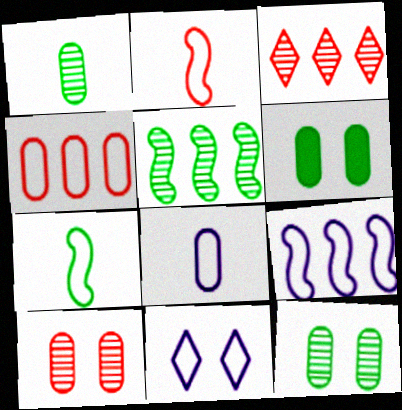[[4, 7, 11], 
[8, 9, 11]]